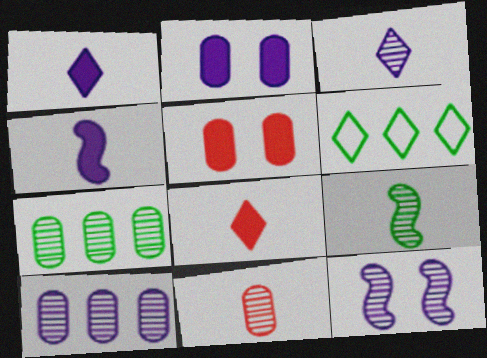[[3, 9, 11], 
[3, 10, 12]]